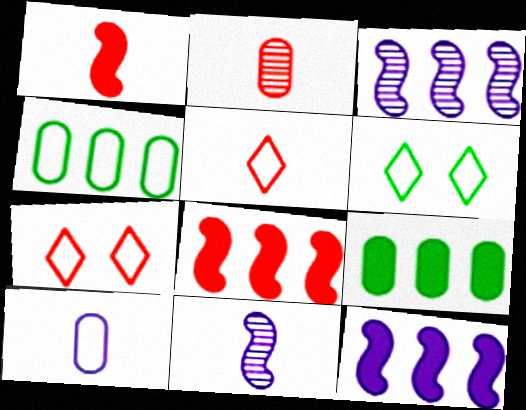[[1, 2, 5], 
[2, 6, 12], 
[2, 7, 8], 
[7, 9, 11]]